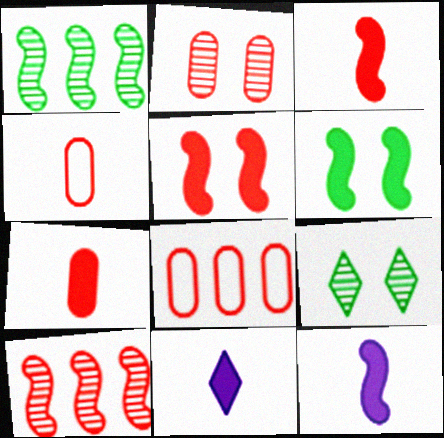[[2, 7, 8], 
[8, 9, 12]]